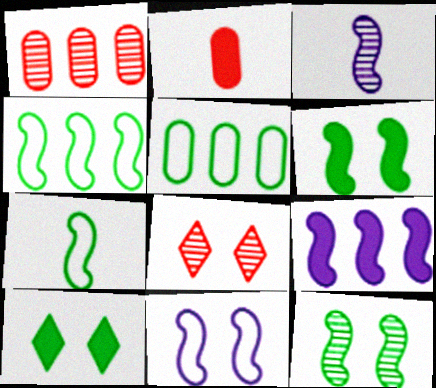[[2, 9, 10], 
[3, 9, 11]]